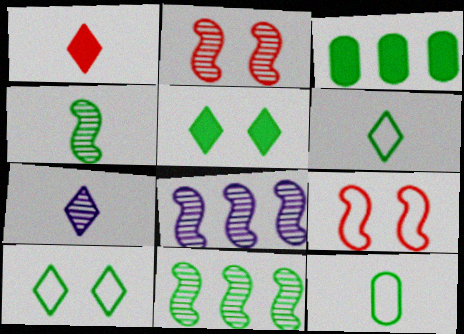[[1, 6, 7], 
[2, 4, 8], 
[3, 4, 10], 
[3, 7, 9], 
[5, 11, 12]]